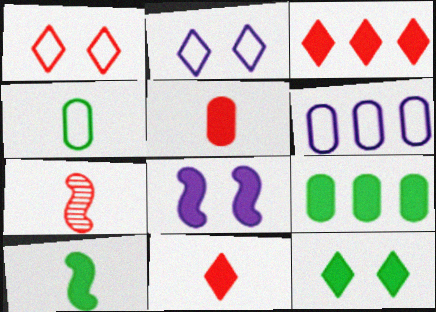[[2, 7, 9], 
[6, 7, 12], 
[8, 9, 11], 
[9, 10, 12]]